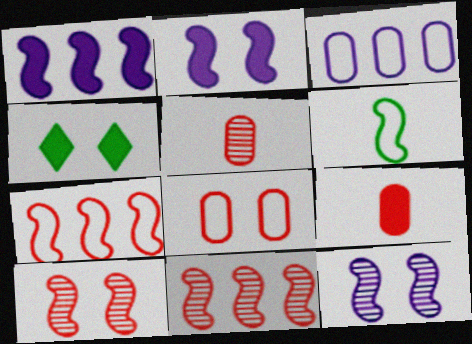[[1, 4, 9], 
[1, 6, 10], 
[2, 6, 11], 
[4, 8, 12]]